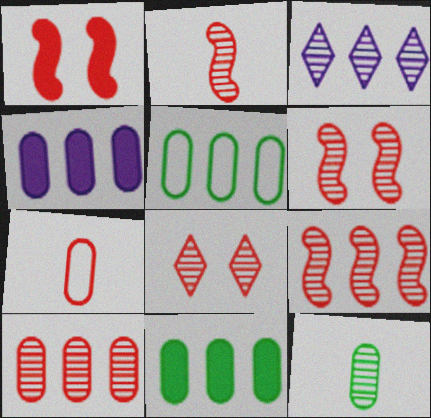[[2, 6, 9], 
[2, 8, 10], 
[3, 6, 12], 
[4, 5, 10]]